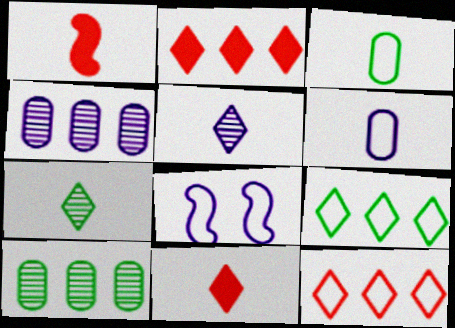[[1, 3, 5], 
[1, 6, 7], 
[3, 8, 12], 
[8, 10, 11]]